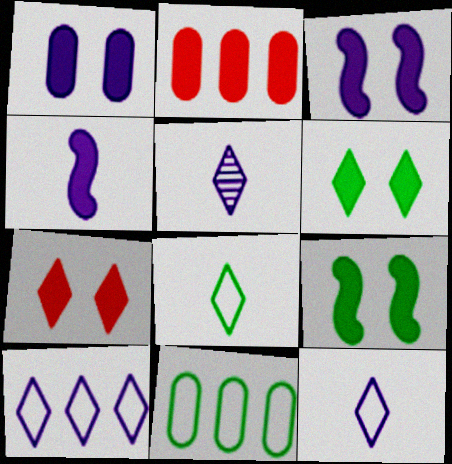[[1, 7, 9], 
[2, 4, 6]]